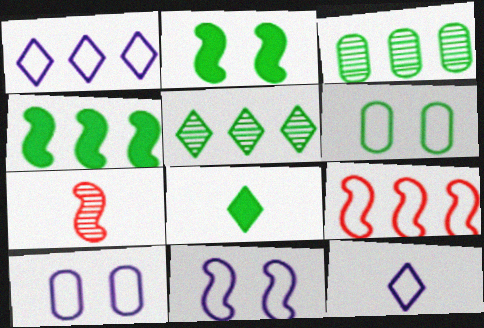[[4, 7, 11], 
[6, 9, 12]]